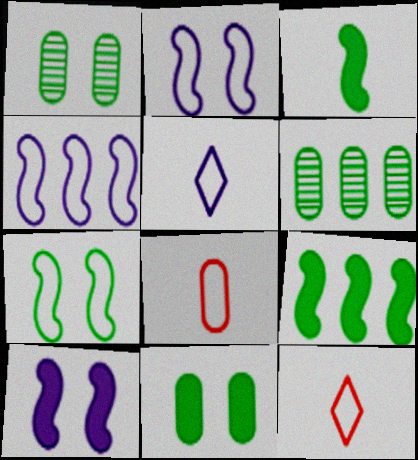[[6, 10, 12]]